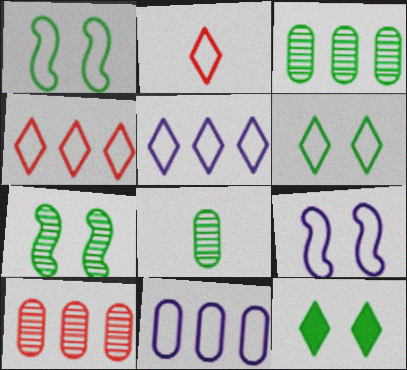[[1, 2, 11], 
[2, 5, 6]]